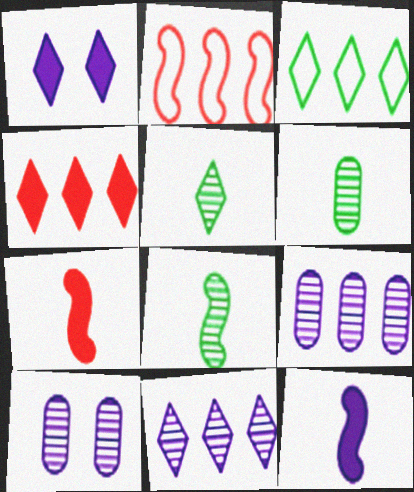[[1, 2, 6], 
[3, 4, 11], 
[3, 7, 10], 
[5, 6, 8]]